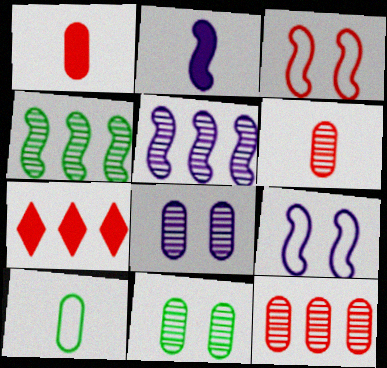[[2, 3, 4], 
[2, 5, 9], 
[3, 6, 7]]